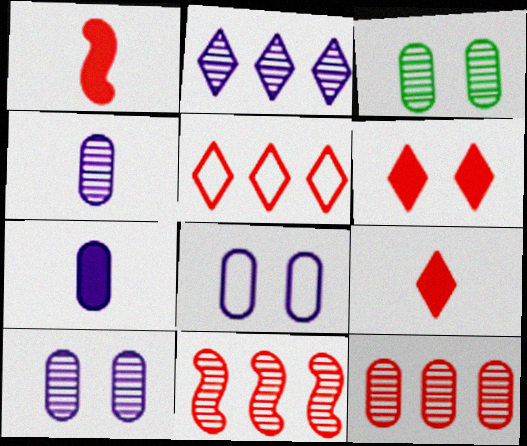[[3, 4, 12]]